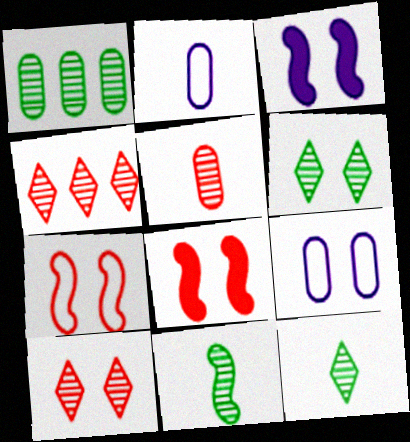[[1, 6, 11], 
[6, 8, 9]]